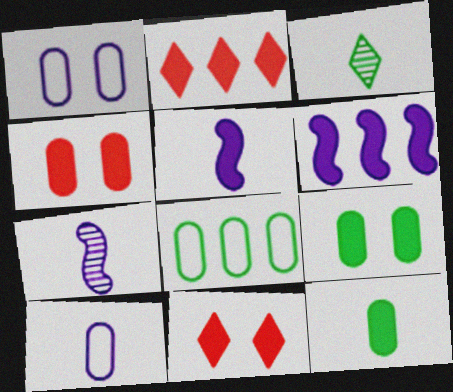[[2, 5, 9], 
[6, 11, 12], 
[7, 8, 11]]